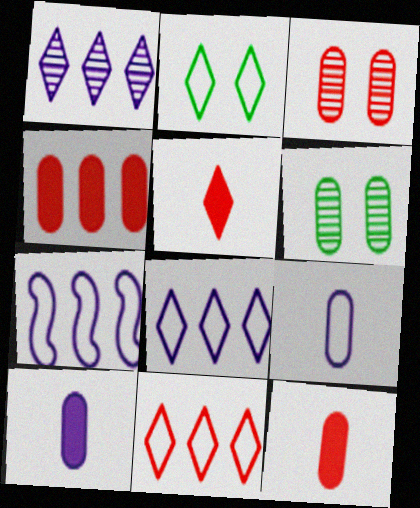[[1, 2, 5], 
[4, 6, 9], 
[5, 6, 7]]